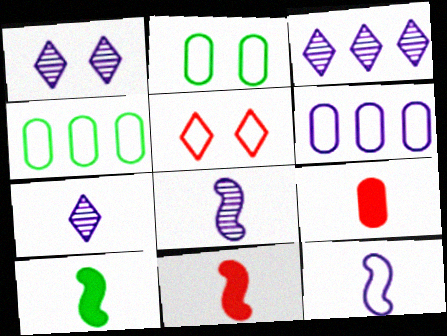[[1, 3, 7], 
[1, 4, 11], 
[2, 3, 11], 
[4, 5, 12]]